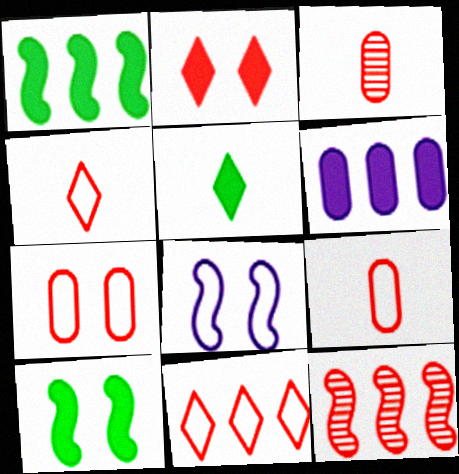[[2, 9, 12]]